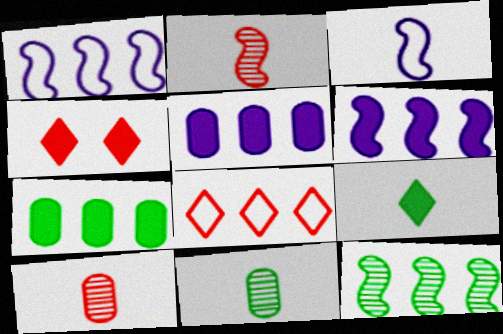[[1, 4, 11], 
[3, 9, 10], 
[5, 8, 12]]